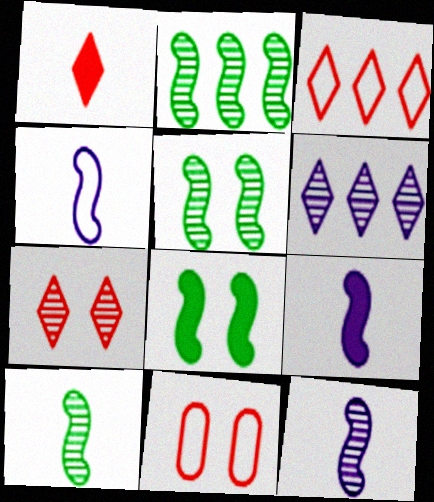[[1, 3, 7], 
[2, 5, 10], 
[4, 9, 12]]